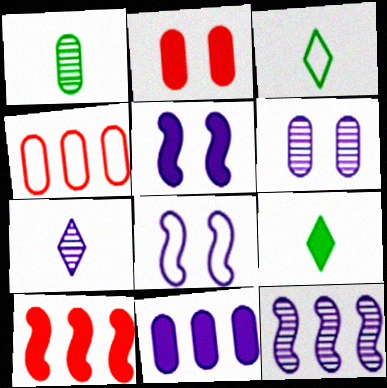[[2, 3, 12], 
[3, 4, 8], 
[3, 6, 10], 
[6, 7, 12], 
[7, 8, 11]]